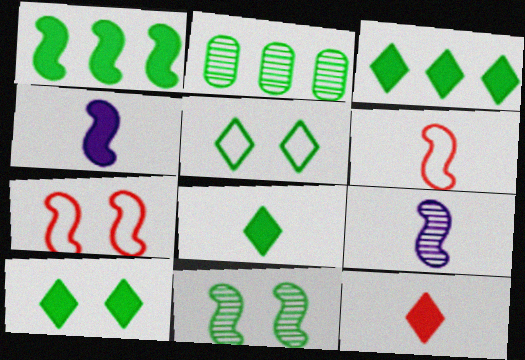[[1, 7, 9], 
[3, 8, 10]]